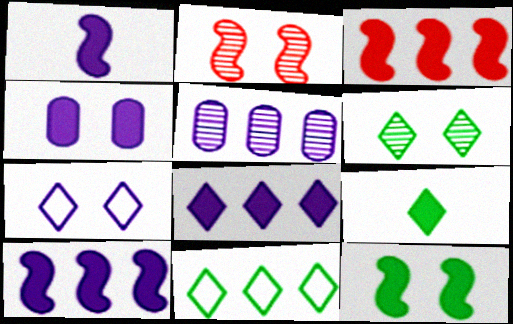[[1, 3, 12], 
[1, 4, 8], 
[1, 5, 7], 
[3, 4, 9], 
[3, 5, 11], 
[6, 9, 11]]